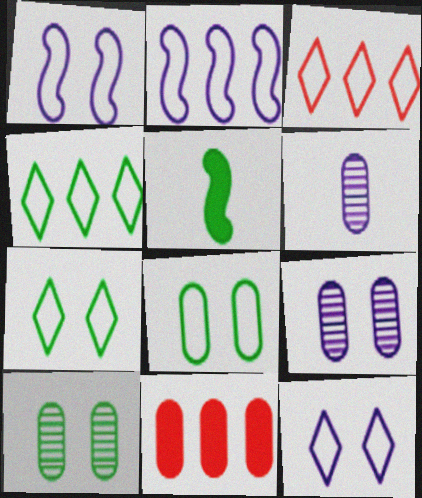[[3, 5, 9], 
[4, 5, 10], 
[6, 8, 11]]